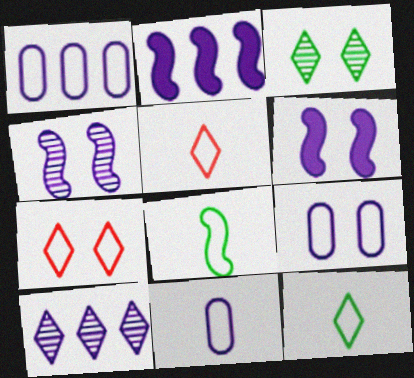[[1, 2, 10], 
[1, 7, 8], 
[1, 9, 11], 
[5, 8, 11], 
[6, 10, 11]]